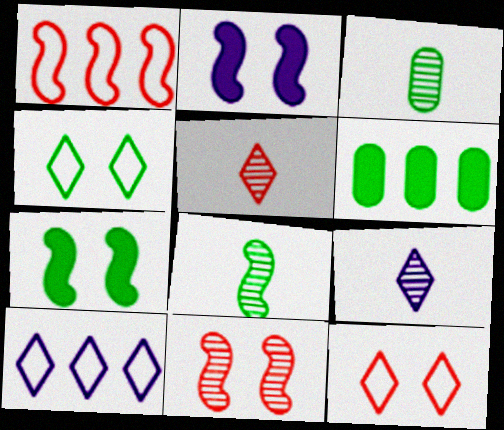[[1, 2, 8], 
[4, 6, 8]]